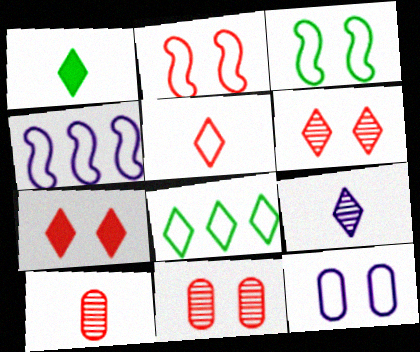[[1, 4, 11], 
[1, 5, 9], 
[2, 7, 11], 
[7, 8, 9]]